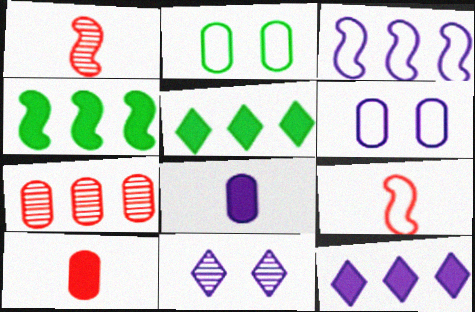[[1, 2, 12], 
[1, 5, 6], 
[2, 7, 8], 
[3, 5, 7], 
[3, 8, 11]]